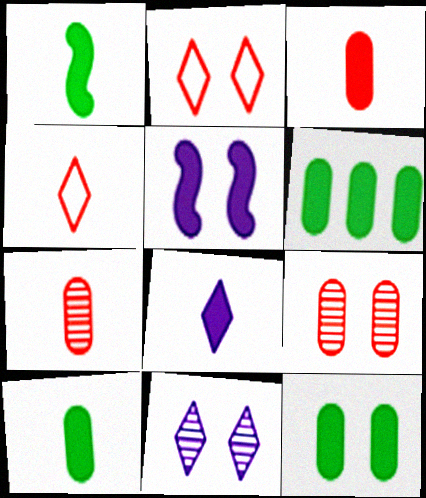[[1, 3, 8], 
[6, 10, 12]]